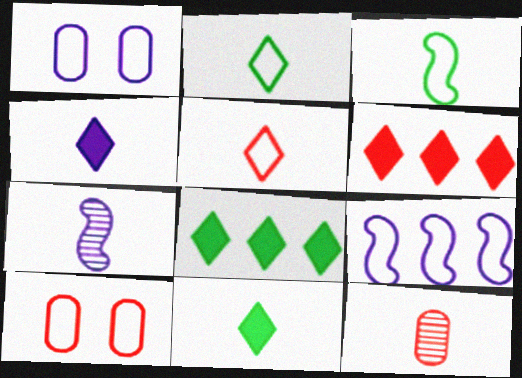[[2, 9, 10], 
[3, 4, 12], 
[7, 8, 10]]